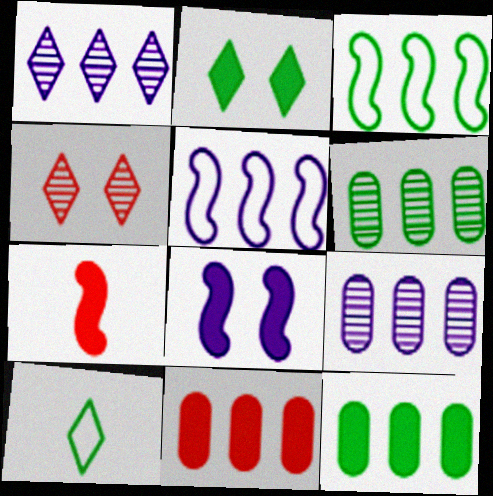[[1, 3, 11]]